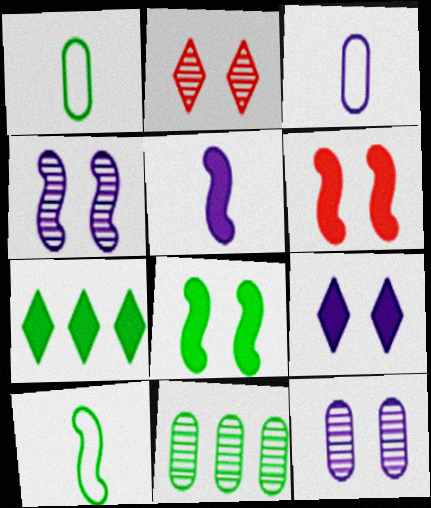[]